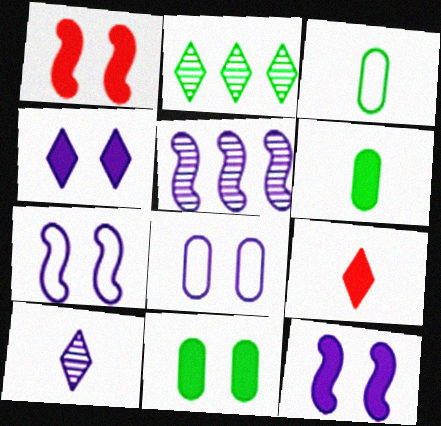[[1, 4, 11]]